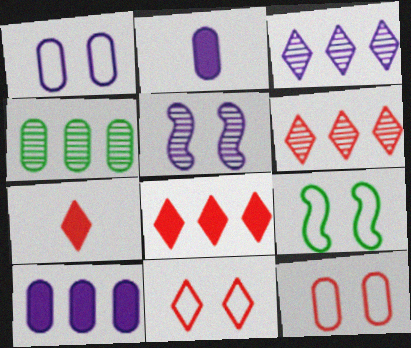[[1, 9, 11], 
[2, 4, 12], 
[2, 6, 9], 
[6, 7, 11]]